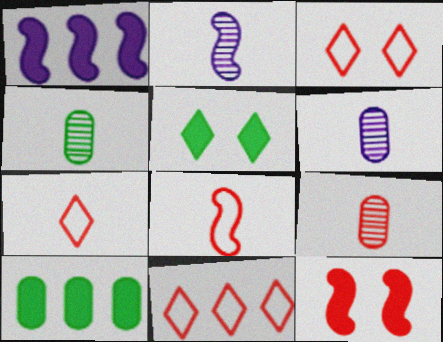[[1, 3, 4], 
[2, 3, 10], 
[3, 7, 11], 
[4, 6, 9], 
[9, 11, 12]]